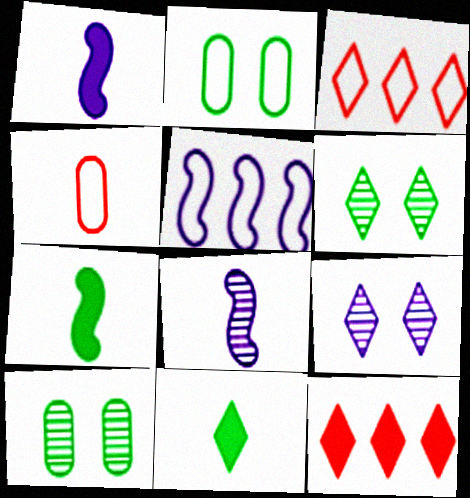[[1, 3, 10], 
[2, 8, 12], 
[3, 9, 11], 
[4, 8, 11]]